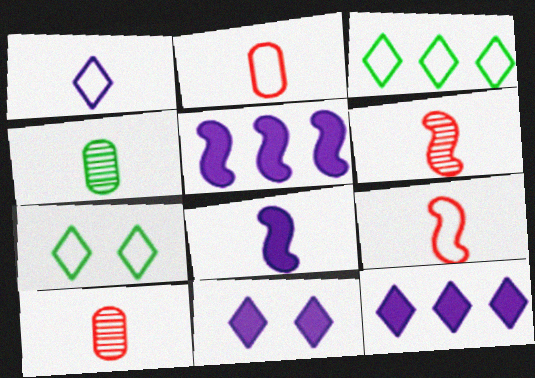[[5, 7, 10]]